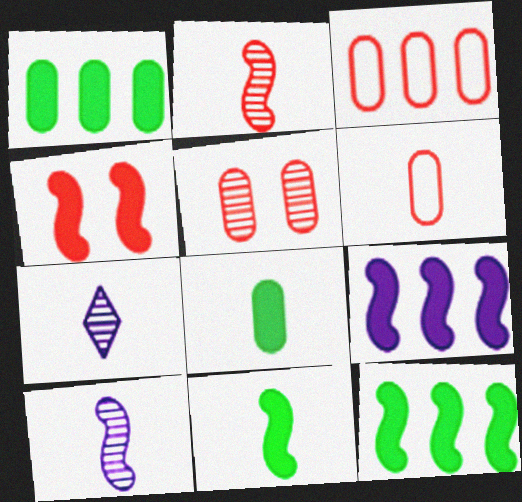[[4, 9, 11], 
[6, 7, 11]]